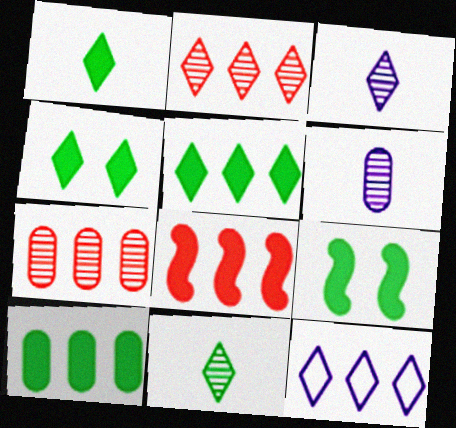[[1, 4, 5], 
[1, 9, 10], 
[2, 5, 12]]